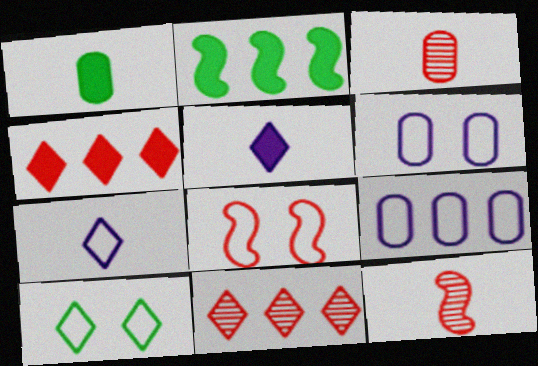[[1, 7, 12], 
[2, 9, 11], 
[3, 4, 8], 
[5, 10, 11], 
[6, 8, 10]]